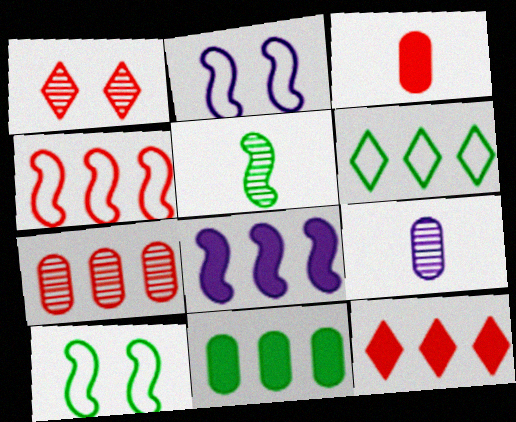[[1, 3, 4], 
[4, 7, 12], 
[6, 7, 8], 
[8, 11, 12], 
[9, 10, 12]]